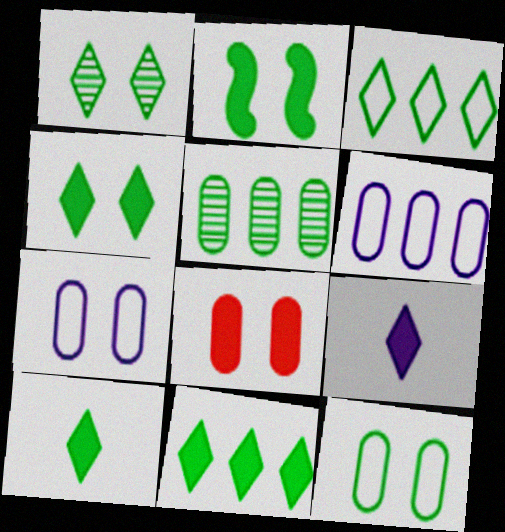[[1, 2, 12], 
[1, 3, 10], 
[4, 10, 11]]